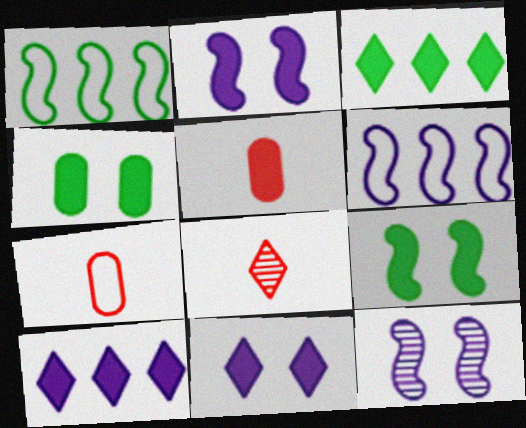[[2, 3, 5], 
[3, 7, 12], 
[4, 6, 8], 
[5, 9, 10]]